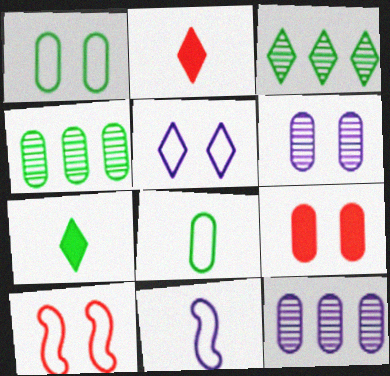[[1, 5, 10], 
[1, 6, 9], 
[2, 3, 5], 
[3, 9, 11], 
[7, 10, 12], 
[8, 9, 12]]